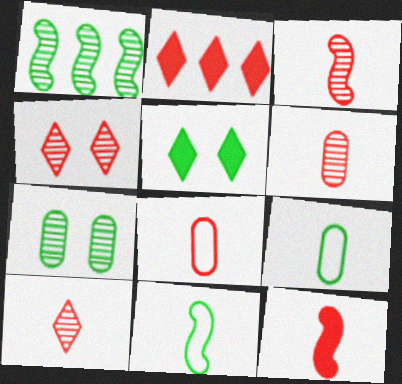[[1, 5, 9], 
[3, 6, 10], 
[8, 10, 12]]